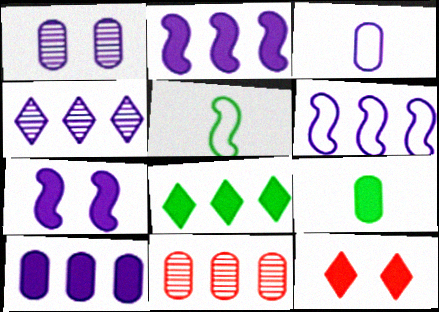[[1, 3, 10], 
[2, 9, 12], 
[3, 4, 7], 
[4, 6, 10], 
[6, 8, 11]]